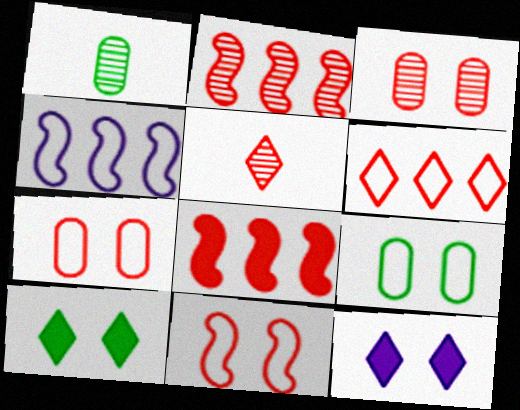[[2, 3, 5], 
[5, 7, 8]]